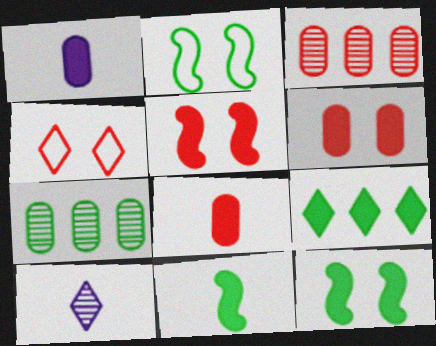[[1, 5, 9], 
[4, 9, 10]]